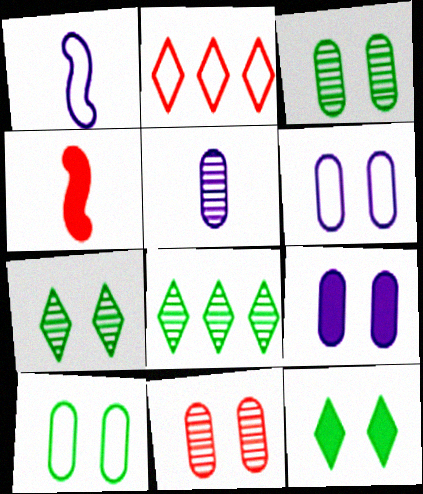[[1, 2, 10], 
[2, 4, 11], 
[4, 6, 8], 
[9, 10, 11]]